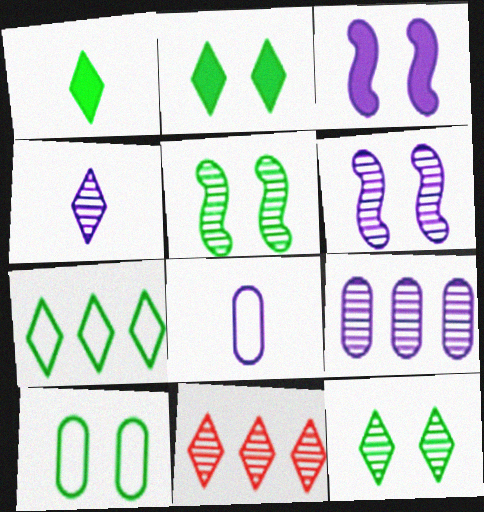[[1, 7, 12], 
[2, 5, 10], 
[4, 6, 9], 
[4, 11, 12]]